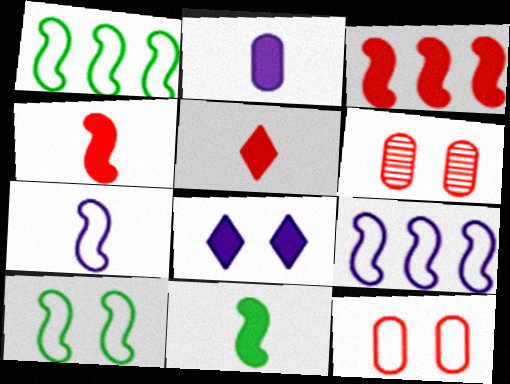[[2, 5, 11], 
[6, 8, 10]]